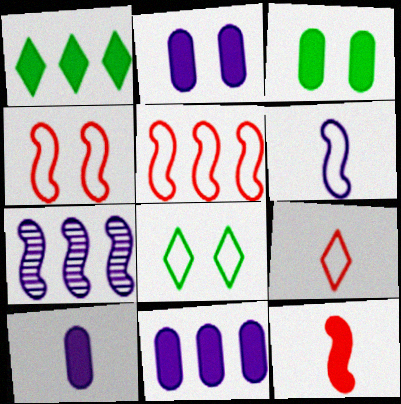[[1, 2, 12], 
[2, 10, 11], 
[3, 7, 9]]